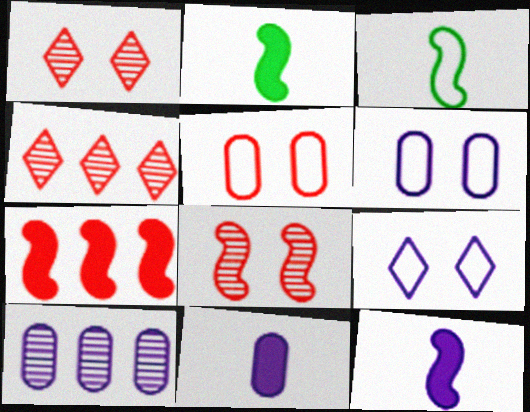[[2, 4, 6], 
[6, 10, 11], 
[9, 10, 12]]